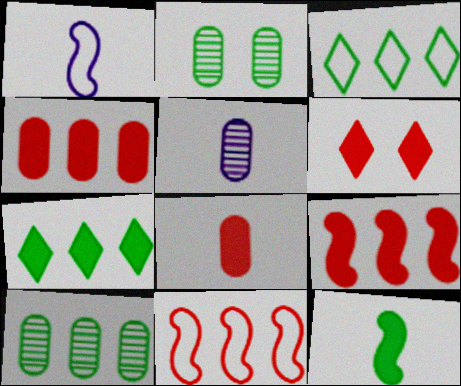[[1, 6, 10], 
[2, 3, 12], 
[6, 8, 9]]